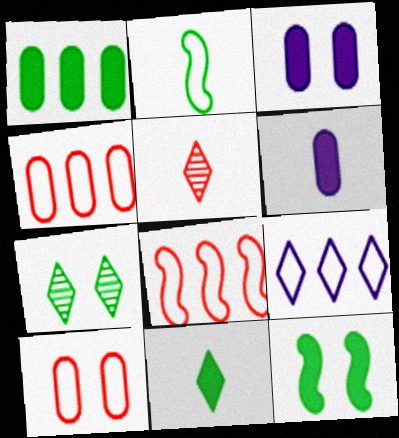[[1, 2, 7], 
[1, 11, 12], 
[2, 5, 6], 
[2, 9, 10], 
[6, 7, 8]]